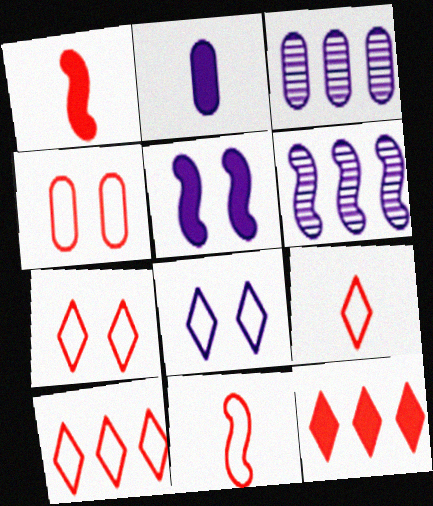[[2, 6, 8], 
[4, 10, 11], 
[7, 9, 10]]